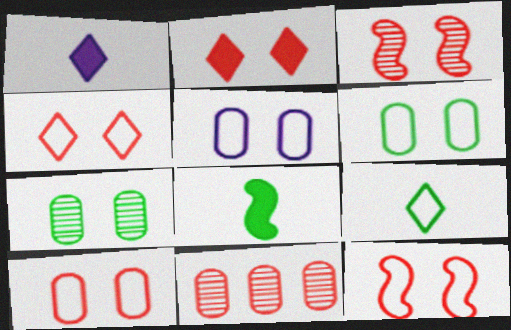[[2, 3, 10], 
[4, 10, 12], 
[5, 6, 10]]